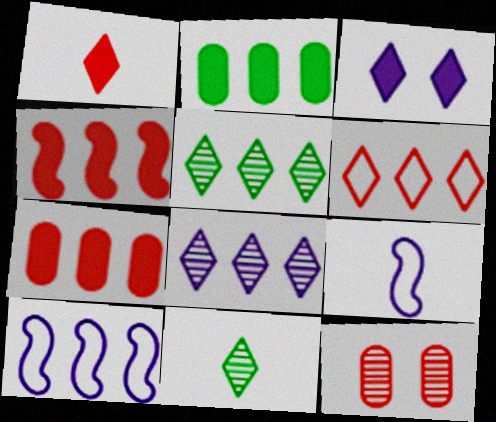[[3, 6, 11], 
[5, 7, 10]]